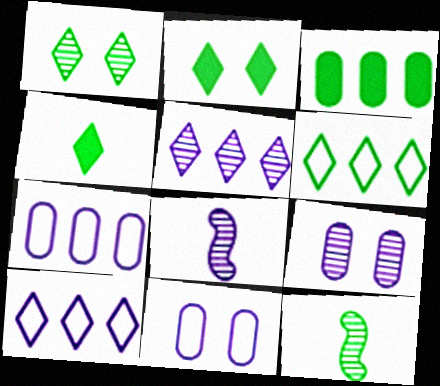[[1, 4, 6], 
[5, 8, 9]]